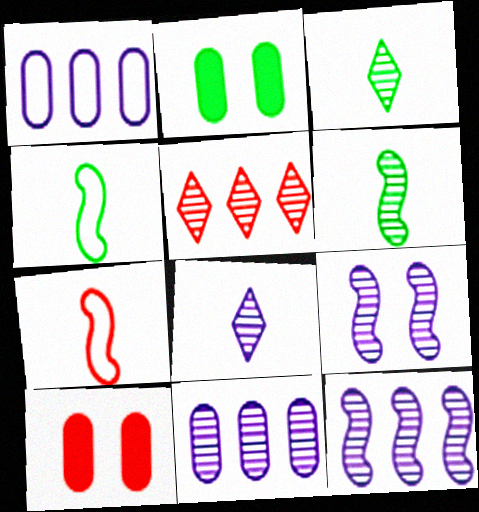[[5, 7, 10], 
[8, 9, 11]]